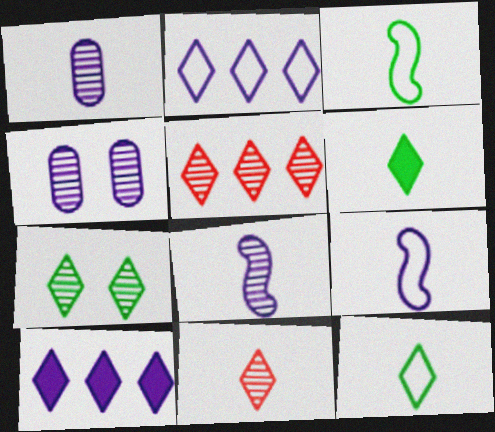[[4, 9, 10]]